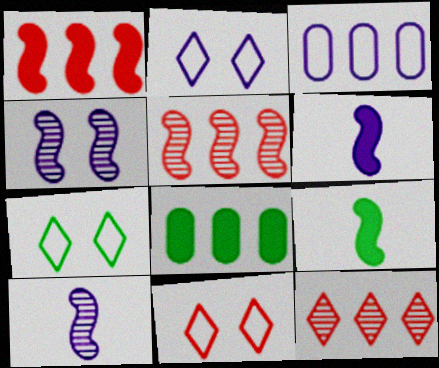[[2, 7, 11], 
[8, 10, 11]]